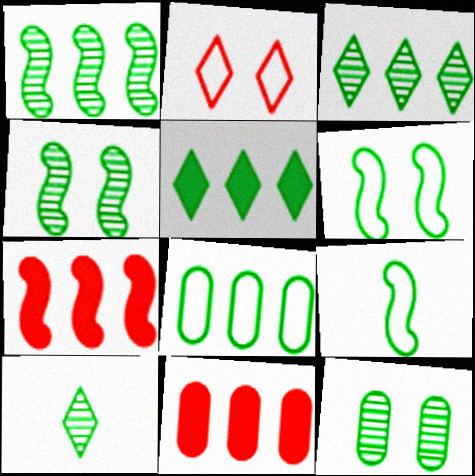[[1, 5, 8], 
[1, 10, 12], 
[5, 9, 12]]